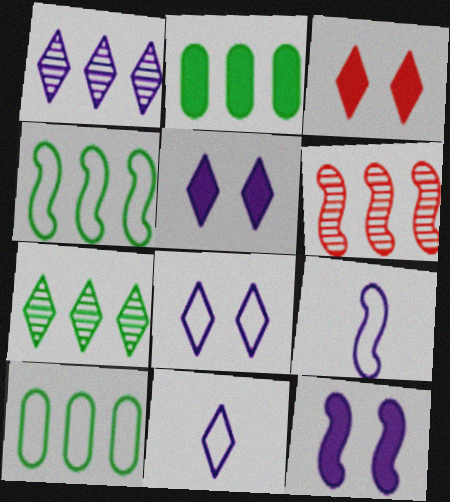[[1, 5, 11], 
[2, 4, 7], 
[3, 7, 11]]